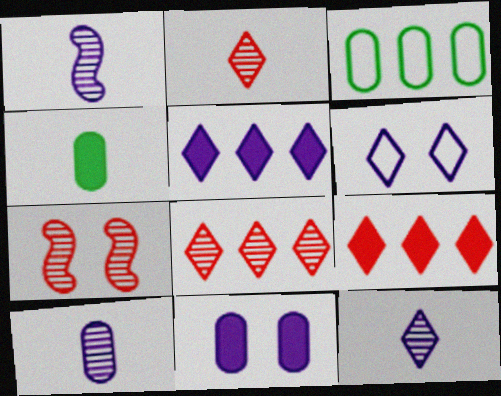[[1, 10, 12], 
[5, 6, 12]]